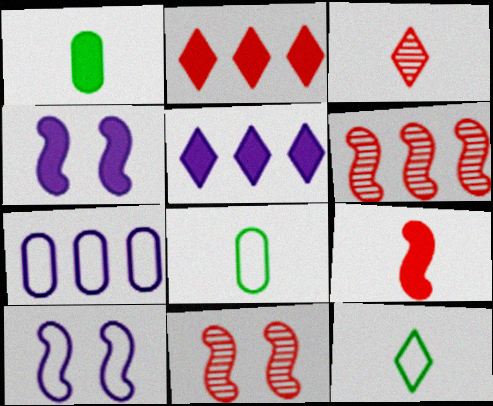[[1, 2, 4], 
[5, 8, 11]]